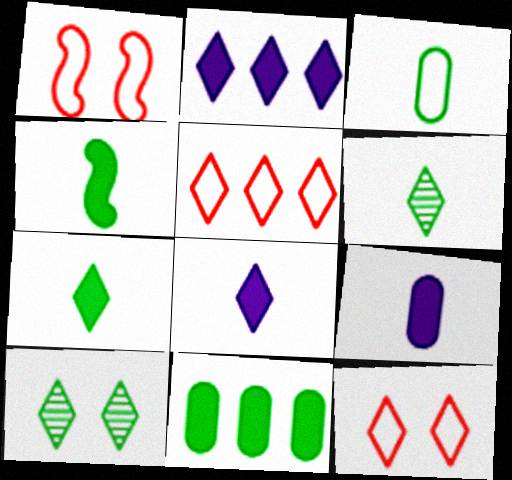[[2, 6, 12], 
[3, 4, 6], 
[5, 8, 10]]